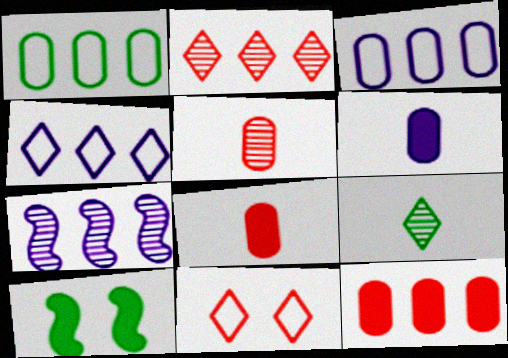[[1, 9, 10], 
[4, 5, 10]]